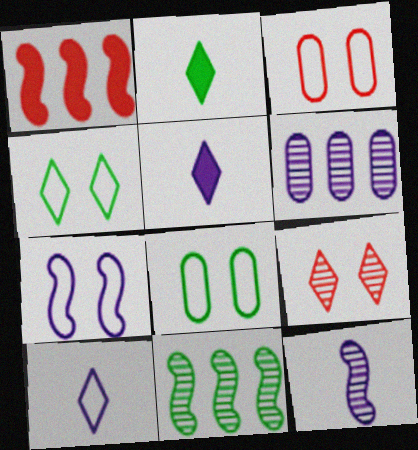[[2, 8, 11], 
[3, 4, 7], 
[3, 5, 11], 
[5, 6, 7]]